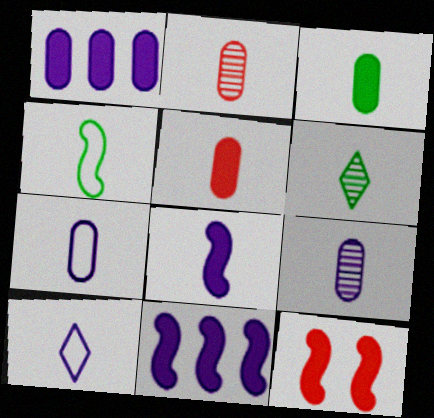[[2, 3, 7], 
[3, 4, 6], 
[8, 9, 10]]